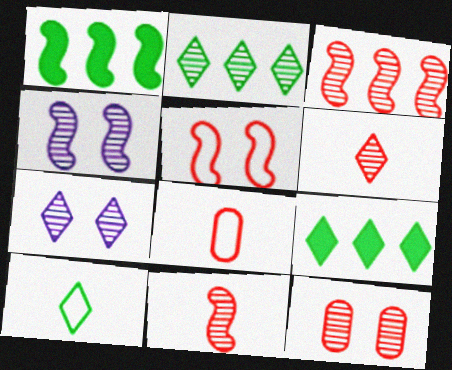[[1, 7, 8], 
[2, 6, 7], 
[3, 6, 12], 
[4, 8, 9]]